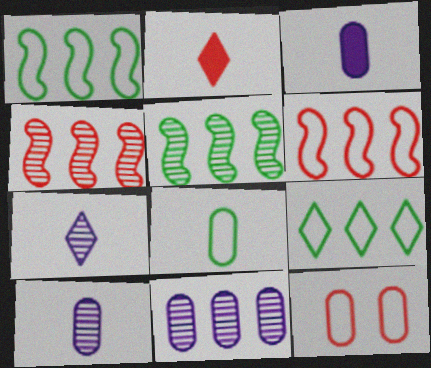[[2, 4, 12]]